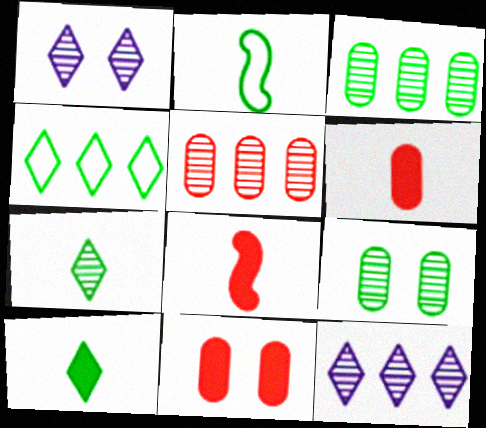[[2, 11, 12]]